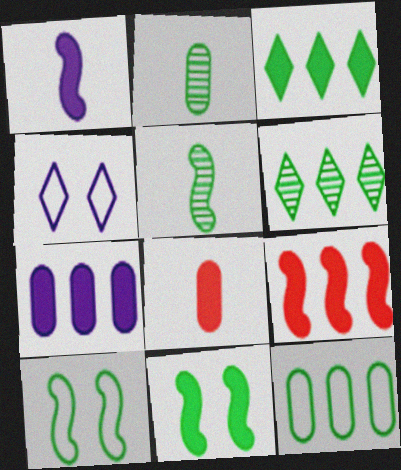[[1, 9, 11], 
[2, 3, 10], 
[2, 4, 9], 
[3, 7, 9]]